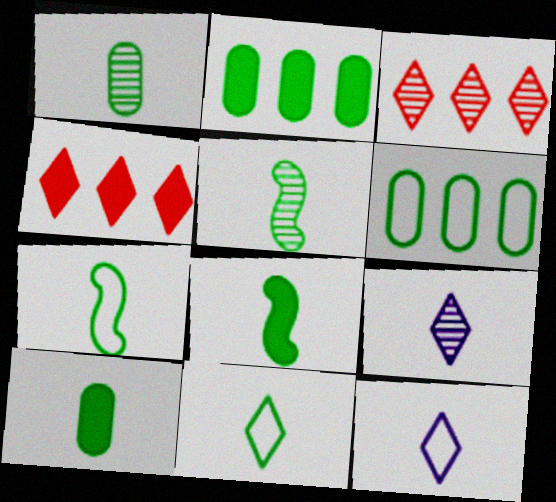[[1, 8, 11], 
[5, 7, 8], 
[5, 10, 11]]